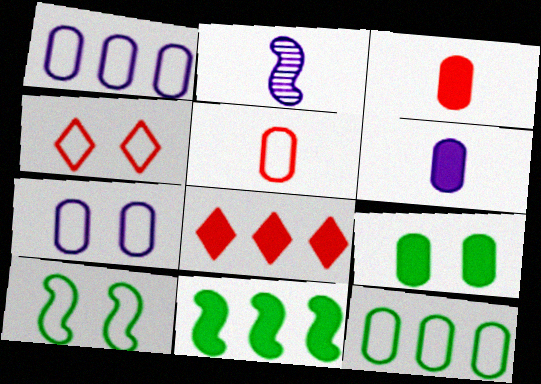[[4, 7, 10], 
[5, 7, 12]]